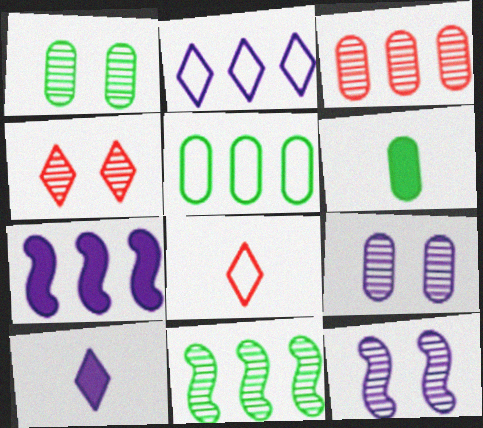[[1, 4, 12], 
[1, 5, 6], 
[1, 7, 8]]